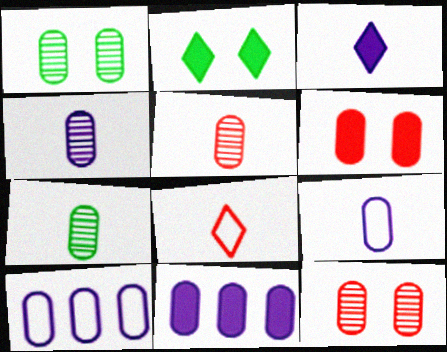[[4, 5, 7], 
[6, 7, 10]]